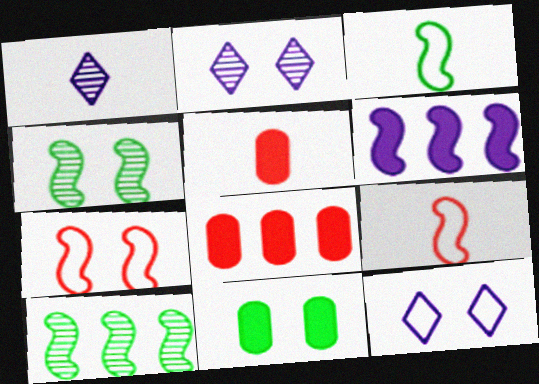[[1, 3, 5], 
[2, 3, 8], 
[2, 7, 11], 
[4, 6, 9], 
[5, 10, 12]]